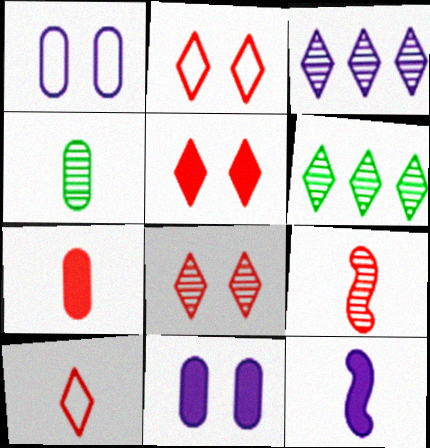[[1, 3, 12], 
[2, 5, 8], 
[4, 10, 12], 
[7, 9, 10]]